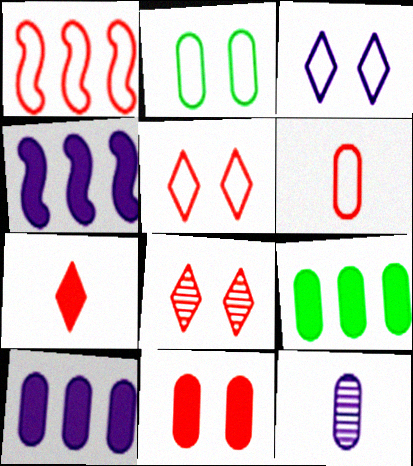[[1, 5, 6], 
[3, 4, 12]]